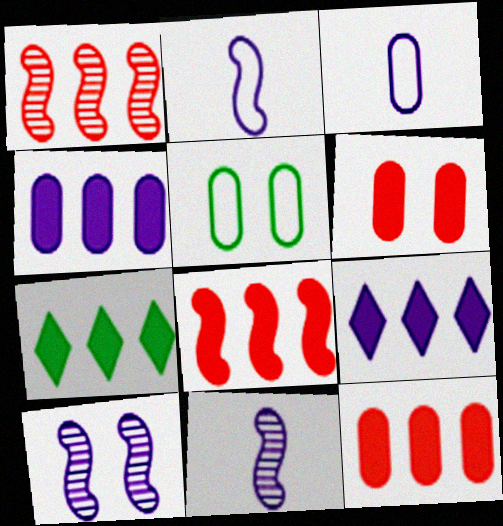[[3, 9, 10], 
[4, 7, 8]]